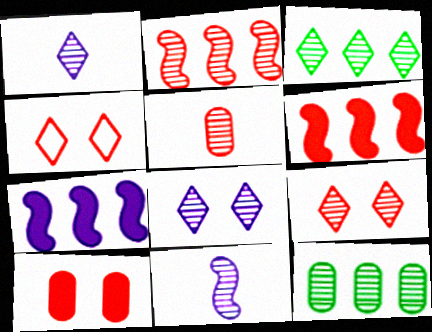[[1, 3, 9], 
[2, 5, 9], 
[4, 5, 6], 
[9, 11, 12]]